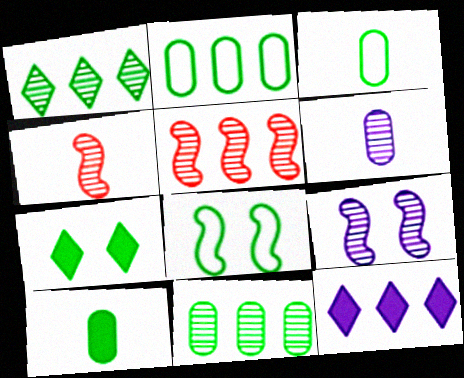[[1, 8, 10], 
[2, 5, 12]]